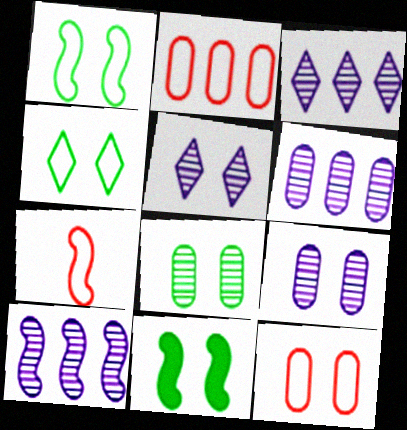[[3, 6, 10], 
[4, 8, 11], 
[5, 11, 12], 
[7, 10, 11]]